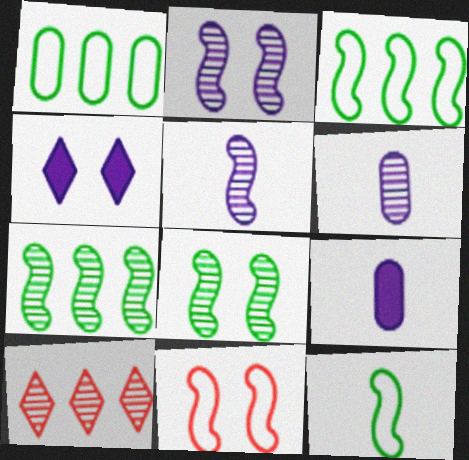[[6, 8, 10]]